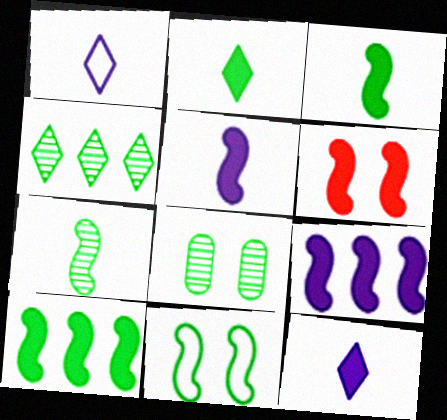[[3, 6, 9], 
[4, 7, 8], 
[5, 6, 10], 
[7, 10, 11]]